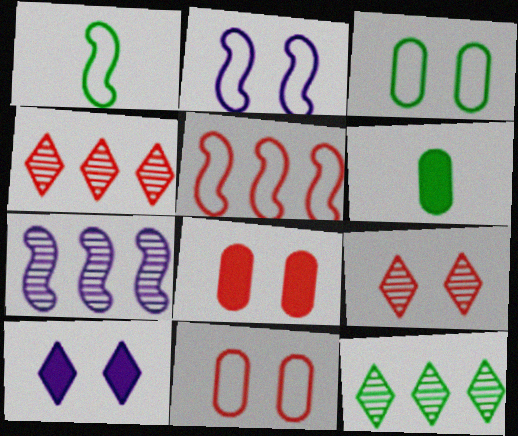[[1, 2, 5], 
[2, 4, 6]]